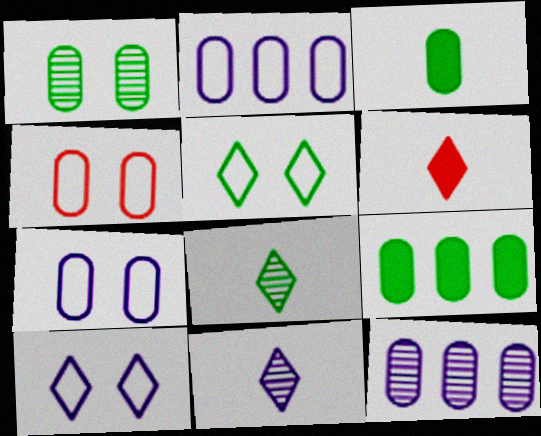[[3, 4, 12]]